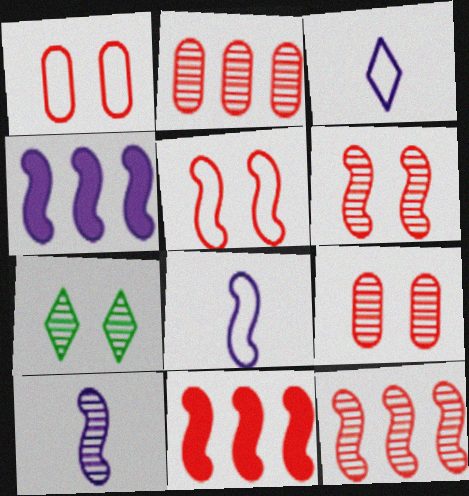[[2, 7, 10]]